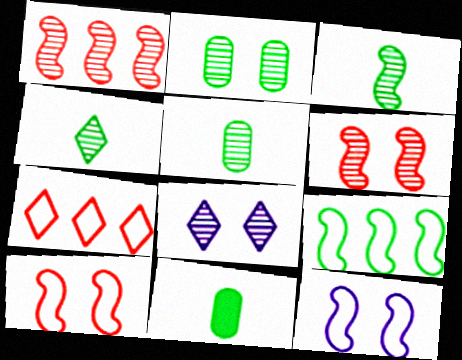[[1, 5, 8], 
[2, 6, 8], 
[3, 4, 5]]